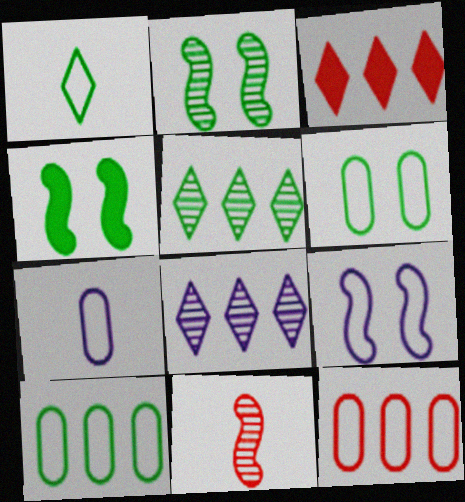[[1, 9, 12], 
[2, 3, 7], 
[6, 7, 12]]